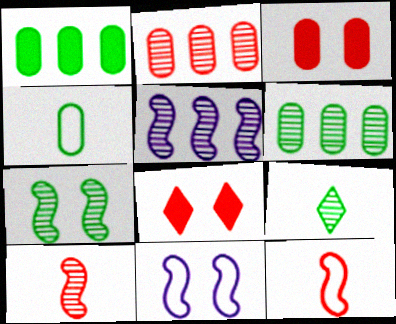[[2, 8, 12], 
[4, 5, 8], 
[5, 7, 10], 
[6, 7, 9]]